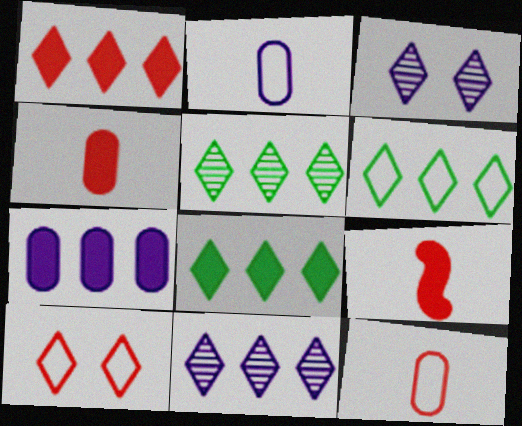[[1, 6, 11], 
[5, 6, 8]]